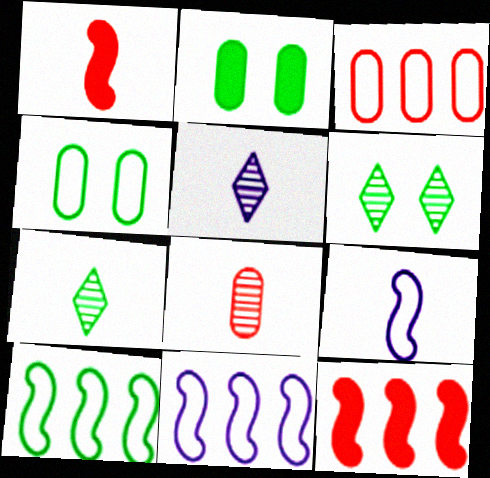[[2, 7, 10], 
[4, 5, 12]]